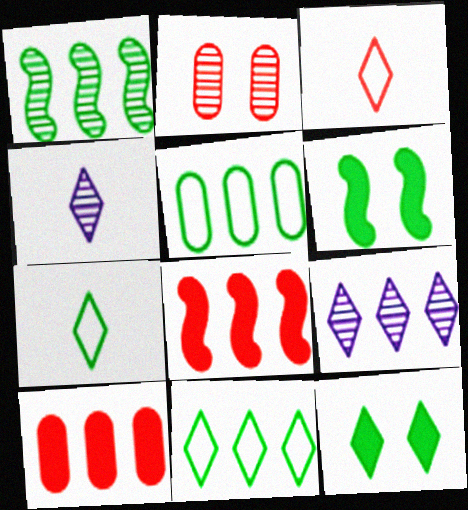[[1, 2, 4], 
[2, 3, 8], 
[3, 9, 12], 
[5, 8, 9]]